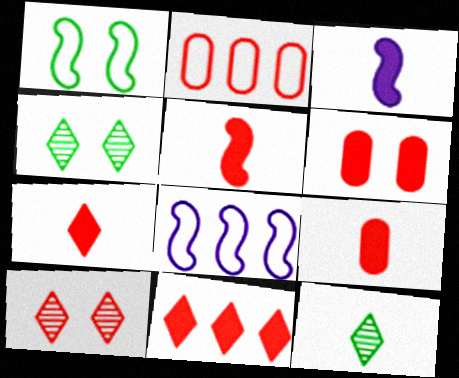[[2, 3, 4], 
[2, 5, 10], 
[4, 8, 9], 
[5, 6, 11], 
[5, 7, 9], 
[6, 8, 12]]